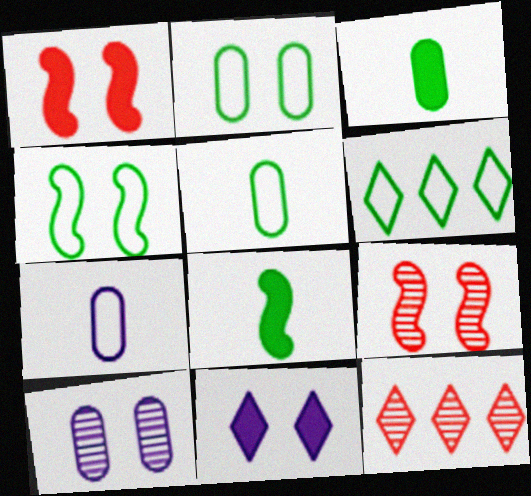[[2, 9, 11], 
[4, 5, 6]]